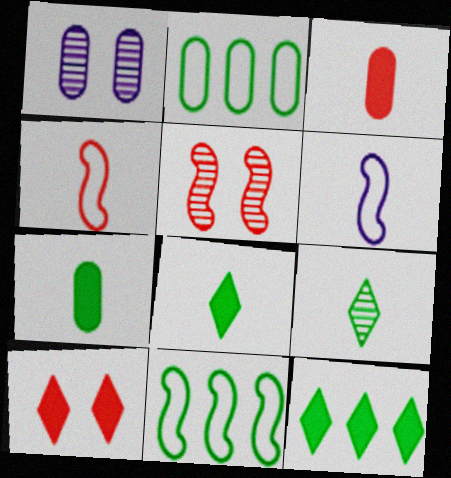[[1, 2, 3], 
[1, 4, 12], 
[3, 6, 9]]